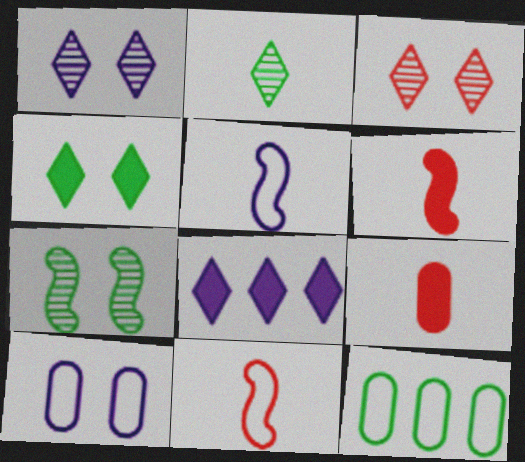[[1, 6, 12], 
[2, 5, 9]]